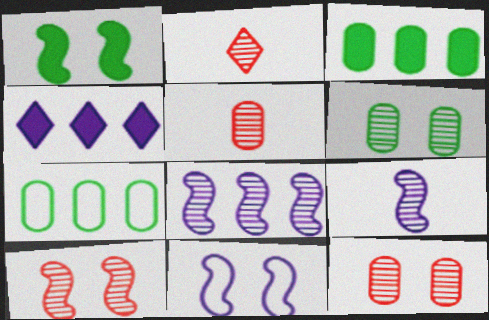[[1, 10, 11], 
[2, 3, 11], 
[2, 6, 8]]